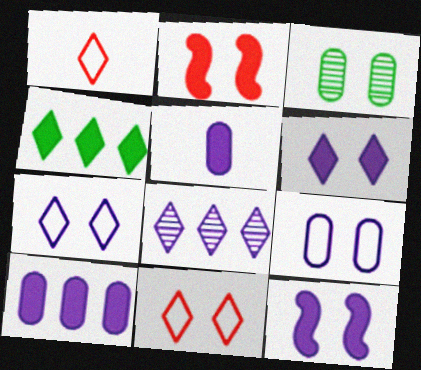[[2, 3, 7], 
[2, 4, 5], 
[3, 11, 12]]